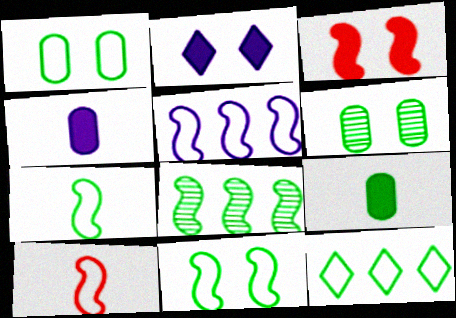[[1, 7, 12], 
[5, 10, 11]]